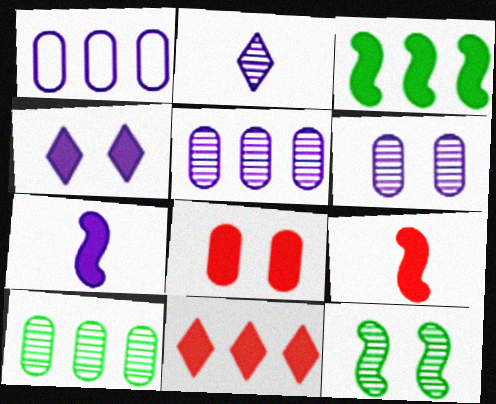[[8, 9, 11]]